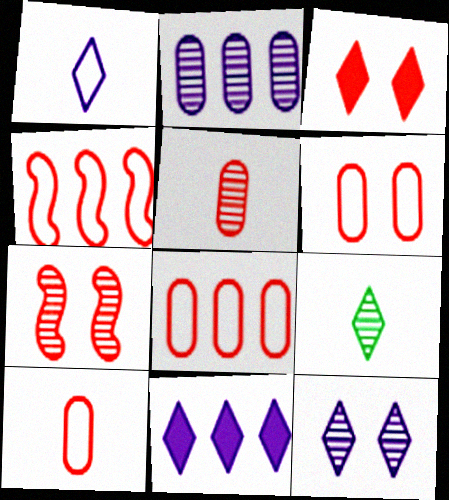[[1, 11, 12], 
[2, 7, 9], 
[3, 4, 5], 
[3, 6, 7], 
[6, 8, 10]]